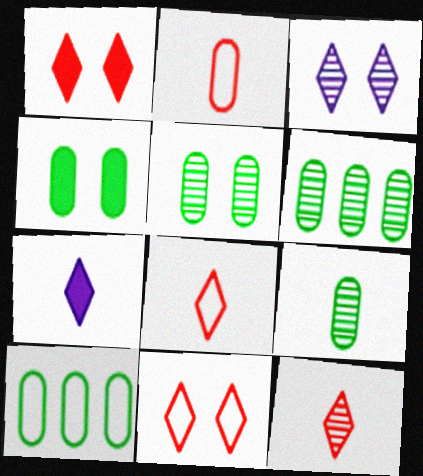[[4, 9, 10], 
[5, 6, 9]]